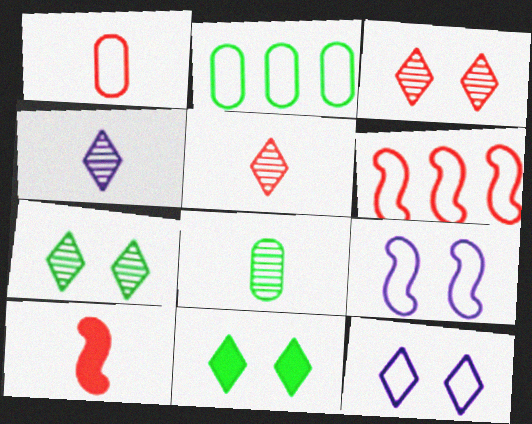[[1, 5, 10], 
[3, 11, 12]]